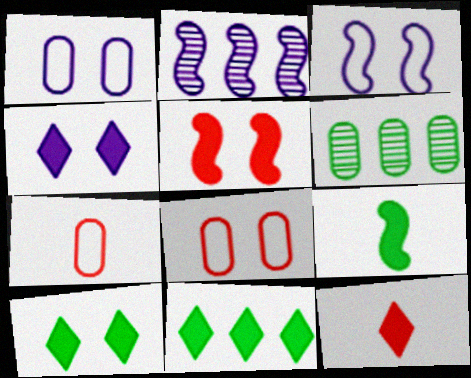[[2, 7, 10], 
[3, 6, 12], 
[4, 11, 12]]